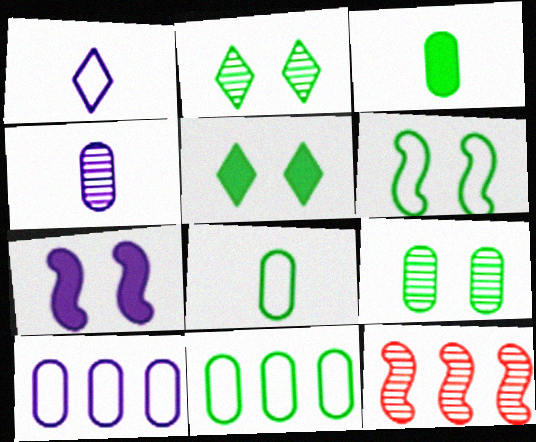[[2, 4, 12], 
[3, 9, 11], 
[5, 6, 9]]